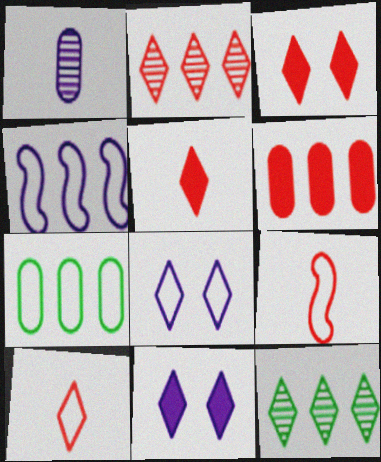[[1, 4, 11], 
[2, 3, 10], 
[4, 6, 12], 
[5, 8, 12], 
[7, 8, 9], 
[10, 11, 12]]